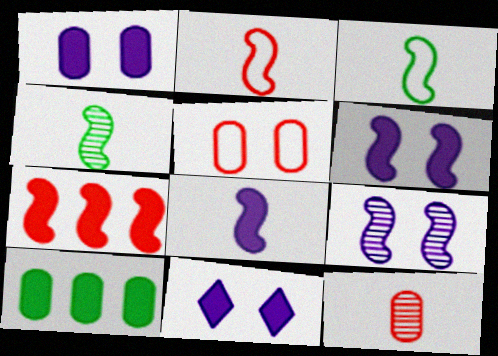[[1, 6, 11], 
[2, 4, 8], 
[3, 7, 9]]